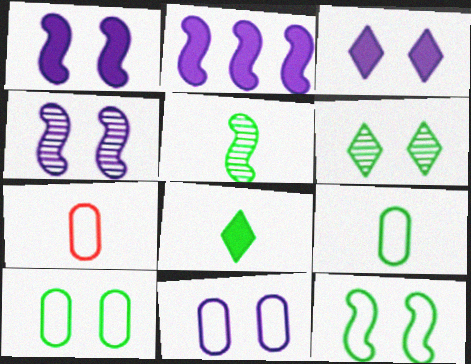[[2, 6, 7], 
[3, 4, 11], 
[5, 8, 9]]